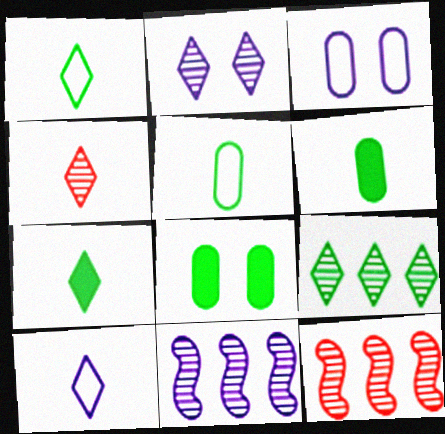[[2, 4, 9], 
[3, 7, 12], 
[4, 7, 10], 
[8, 10, 12]]